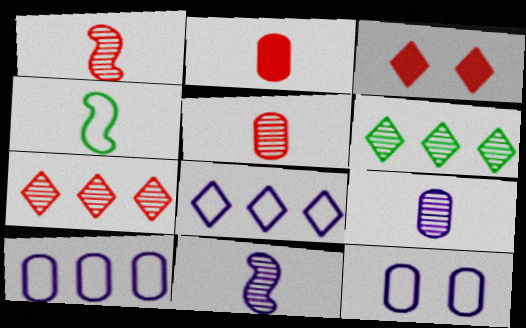[]